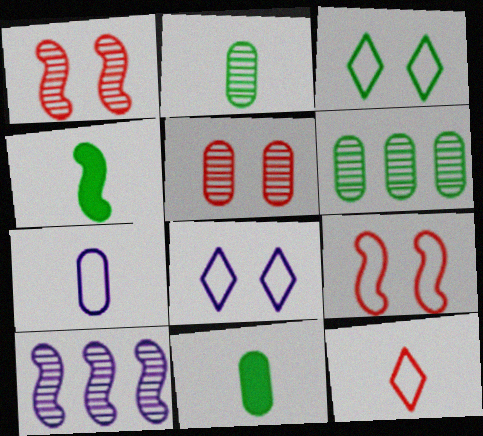[[3, 4, 6], 
[4, 9, 10]]